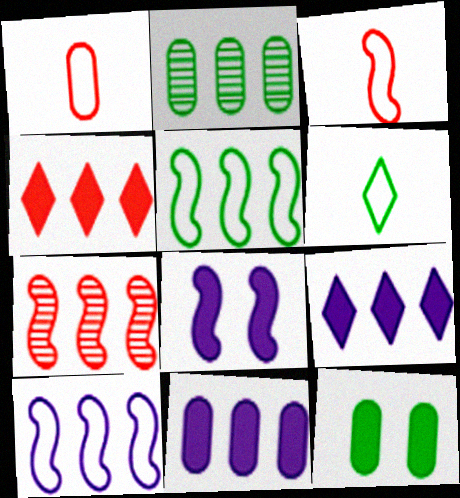[[2, 4, 10]]